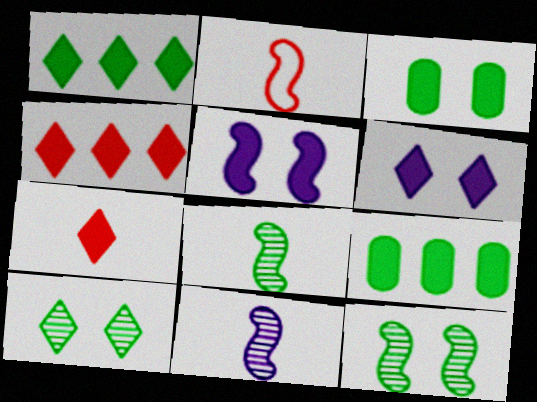[[1, 6, 7], 
[5, 7, 9]]